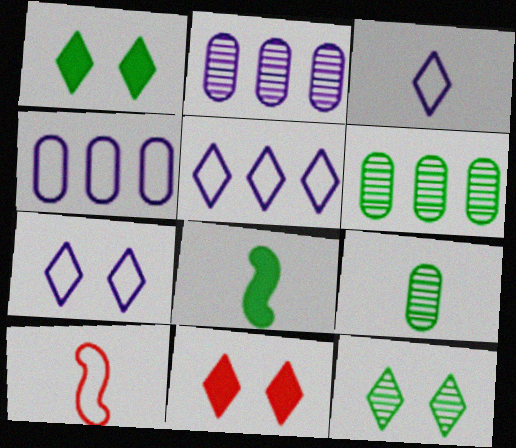[[1, 2, 10], 
[3, 5, 7], 
[7, 11, 12]]